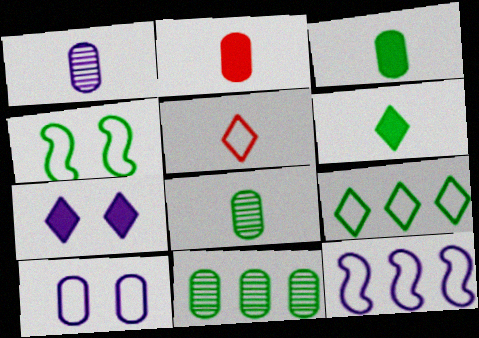[[1, 7, 12], 
[2, 10, 11], 
[4, 6, 11]]